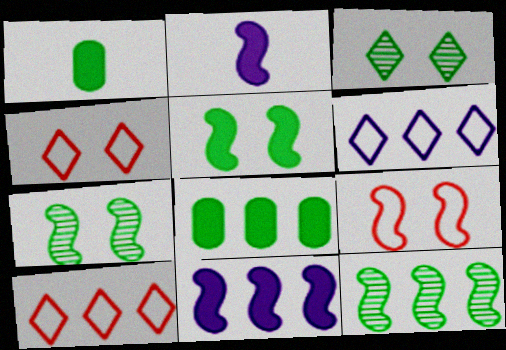[[2, 9, 12]]